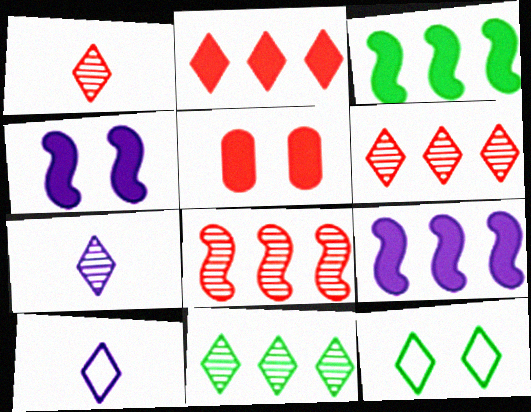[[2, 7, 12]]